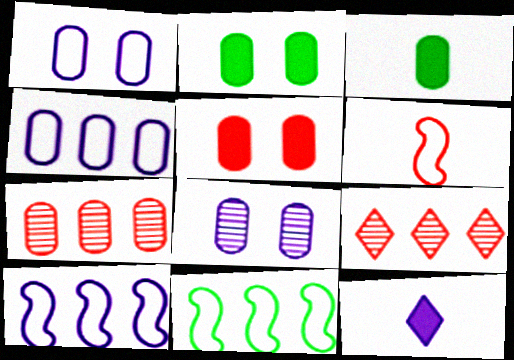[[1, 3, 7], 
[5, 6, 9], 
[8, 10, 12]]